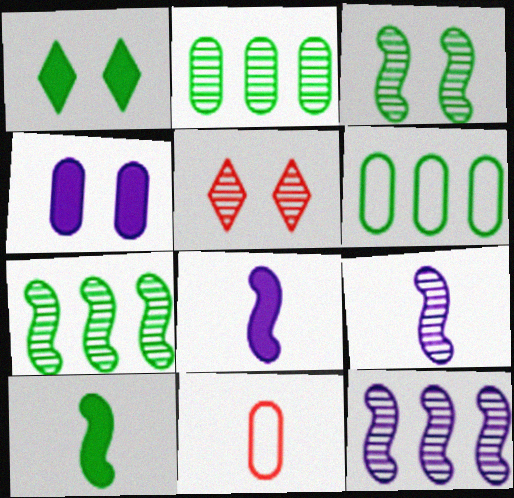[[1, 11, 12], 
[2, 4, 11], 
[2, 5, 9], 
[5, 6, 8]]